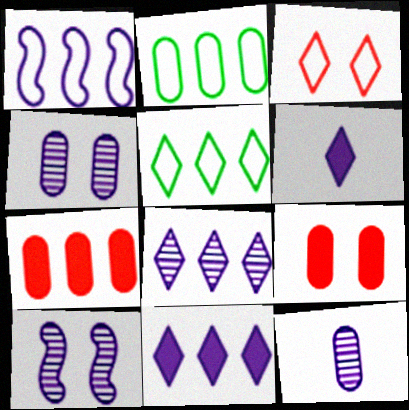[[1, 4, 6], 
[2, 9, 12], 
[8, 10, 12]]